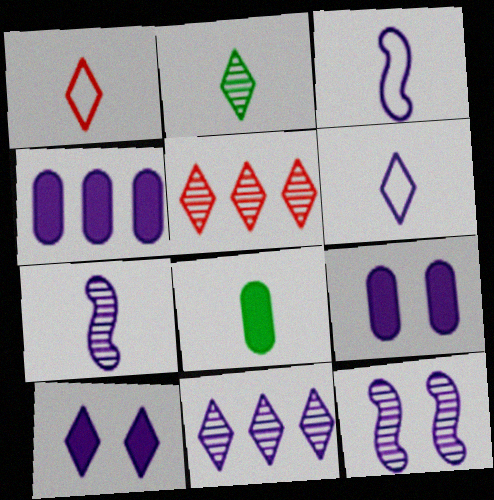[[1, 7, 8], 
[3, 9, 11], 
[4, 6, 12], 
[6, 10, 11]]